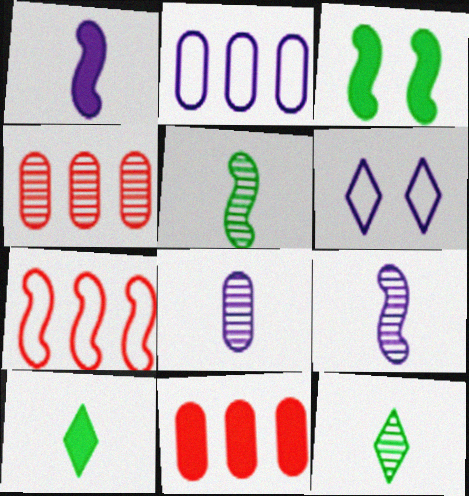[[3, 7, 9], 
[5, 6, 11]]